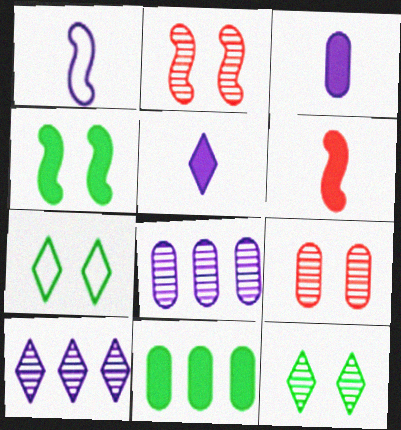[[6, 7, 8]]